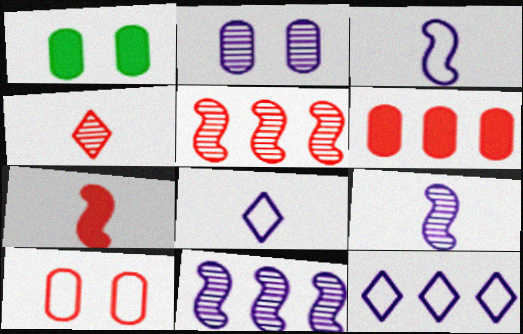[[1, 2, 10], 
[1, 5, 8]]